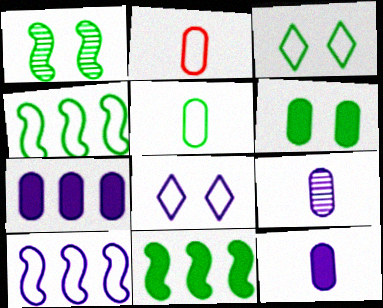[[1, 3, 6], 
[2, 3, 10], 
[2, 4, 8], 
[3, 4, 5]]